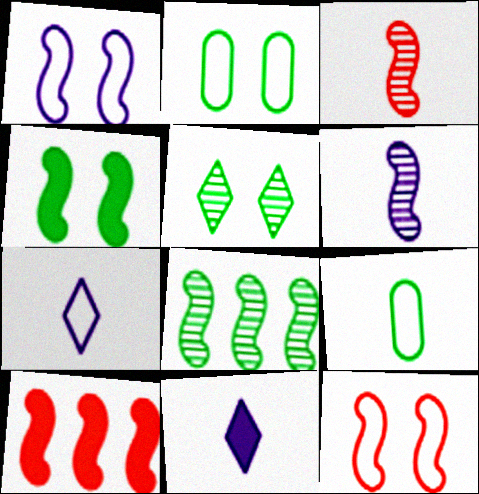[[2, 4, 5], 
[3, 9, 11], 
[3, 10, 12]]